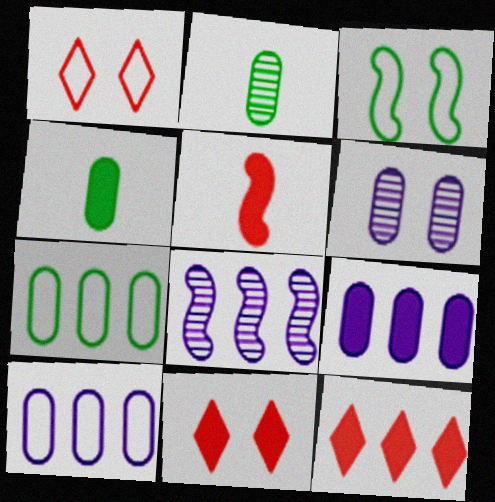[[1, 4, 8], 
[3, 5, 8], 
[3, 6, 11], 
[7, 8, 12]]